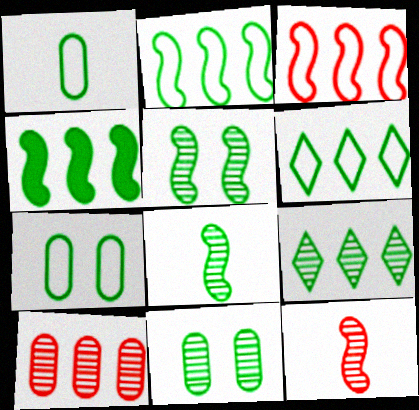[[8, 9, 11]]